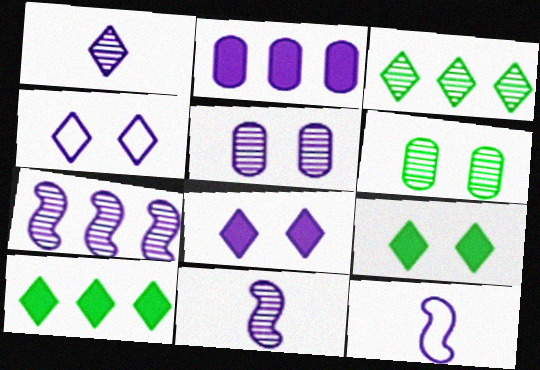[[1, 5, 7], 
[2, 4, 11]]